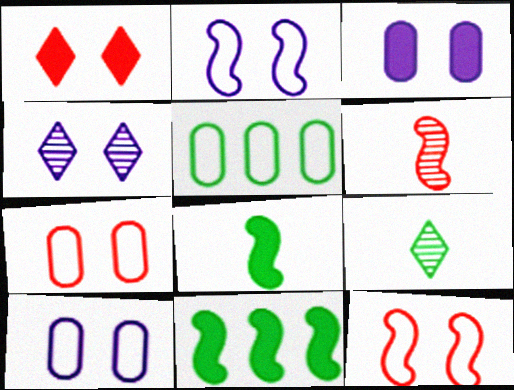[[2, 3, 4], 
[2, 6, 11]]